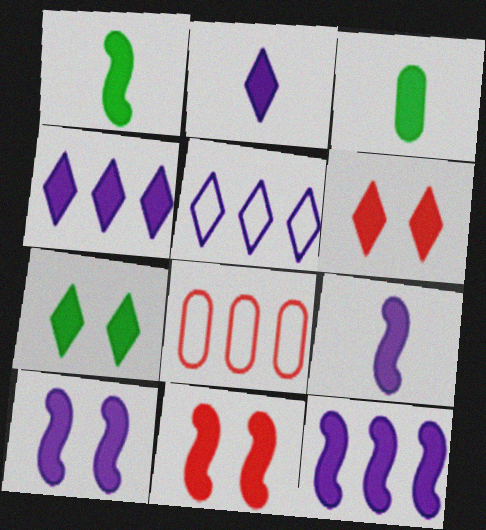[[1, 11, 12], 
[3, 4, 11], 
[3, 6, 12], 
[9, 10, 12]]